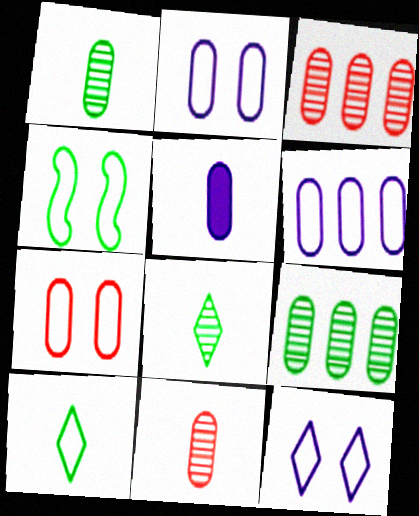[[4, 7, 12], 
[5, 7, 9]]